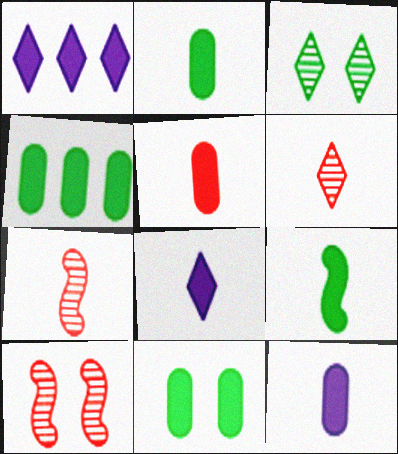[[2, 4, 11], 
[2, 5, 12], 
[5, 8, 9]]